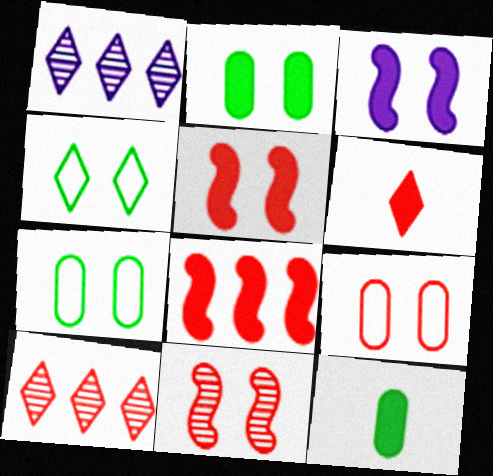[[1, 4, 6]]